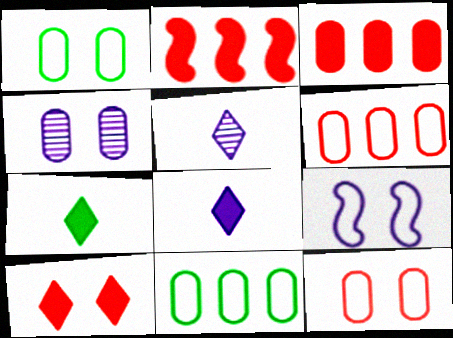[[1, 2, 5]]